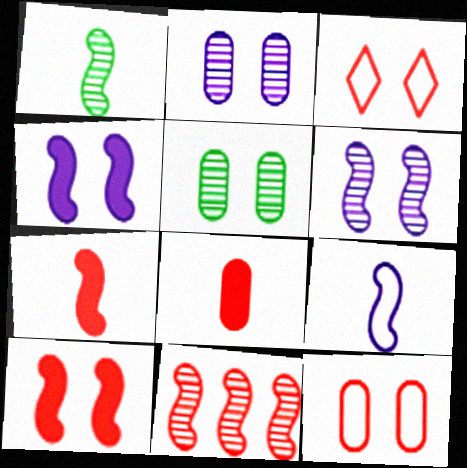[[1, 6, 11], 
[1, 7, 9], 
[3, 4, 5], 
[3, 8, 11]]